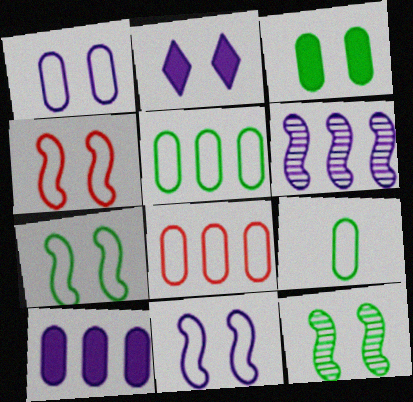[[1, 8, 9], 
[4, 7, 11]]